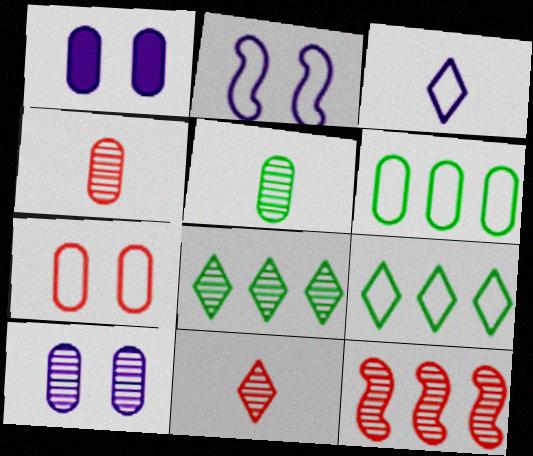[[1, 4, 6]]